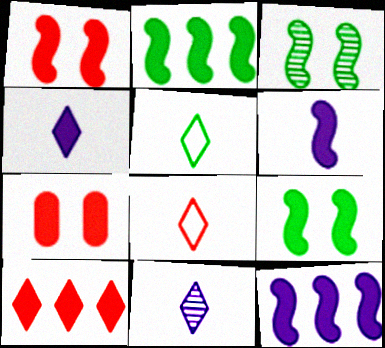[[1, 2, 6], 
[2, 4, 7]]